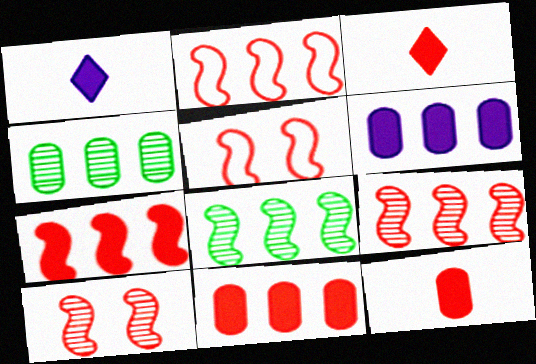[[1, 4, 5], 
[2, 7, 9]]